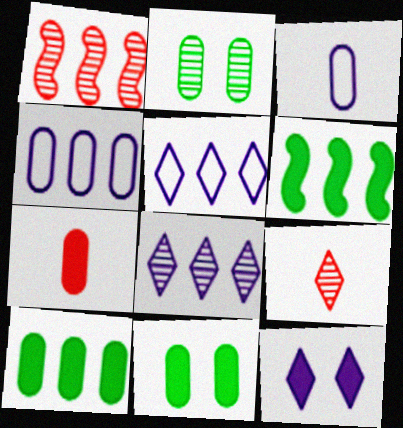[[1, 5, 10], 
[2, 4, 7], 
[6, 7, 12]]